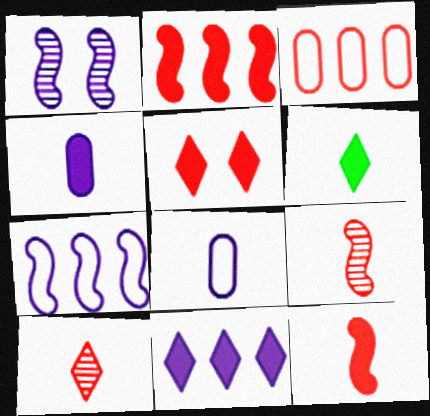[[1, 3, 6], 
[1, 8, 11], 
[3, 5, 9], 
[4, 6, 12], 
[5, 6, 11], 
[6, 8, 9]]